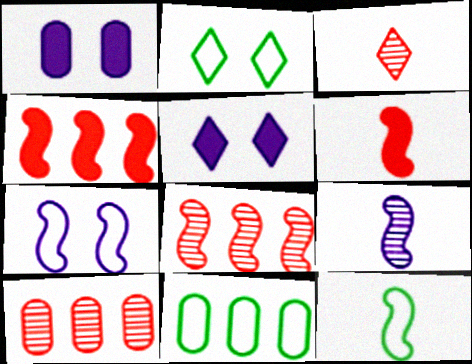[[2, 11, 12], 
[5, 10, 12], 
[6, 9, 12]]